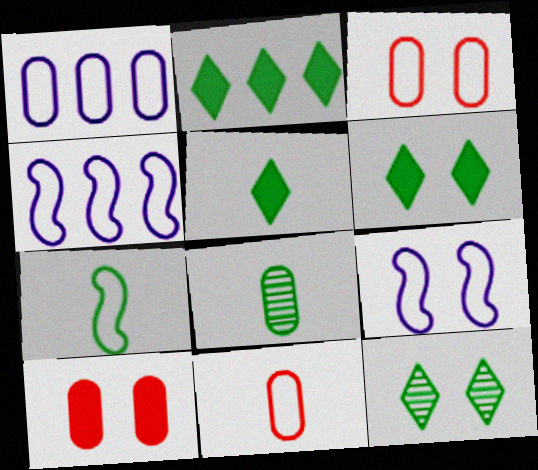[[1, 8, 10], 
[2, 5, 6], 
[5, 7, 8], 
[9, 10, 12]]